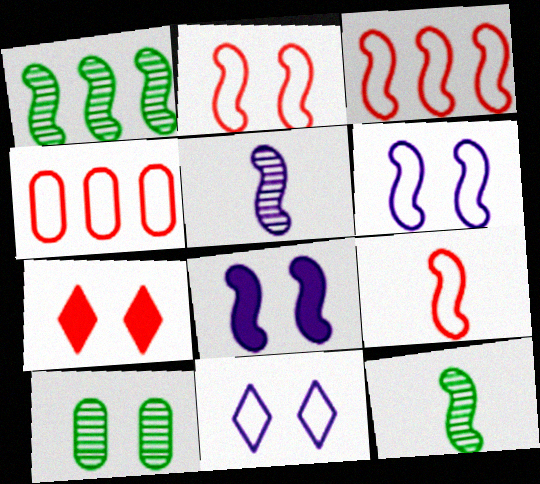[[1, 8, 9], 
[2, 3, 9], 
[3, 8, 12], 
[6, 7, 10]]